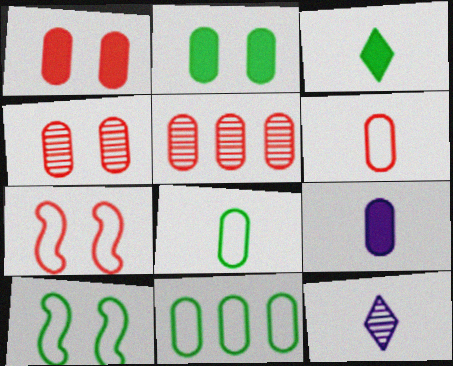[[1, 5, 6], 
[4, 9, 11]]